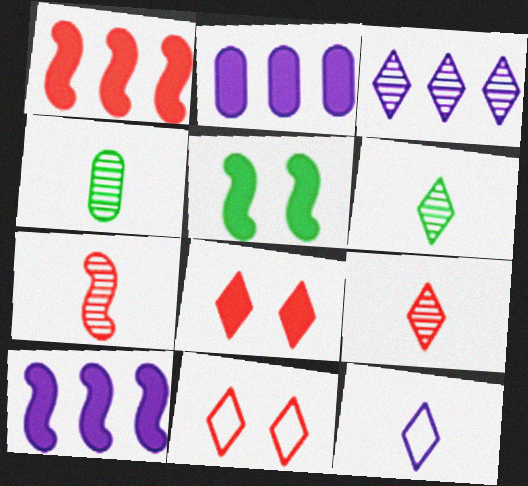[[4, 10, 11]]